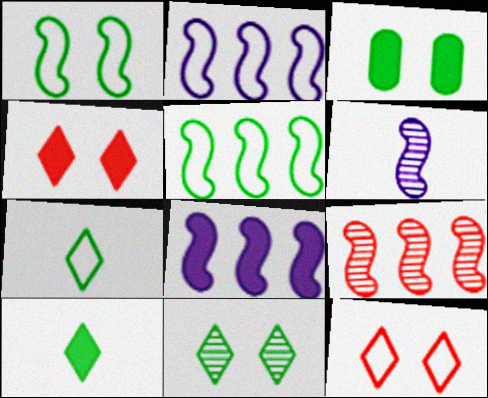[[1, 3, 11], 
[5, 8, 9]]